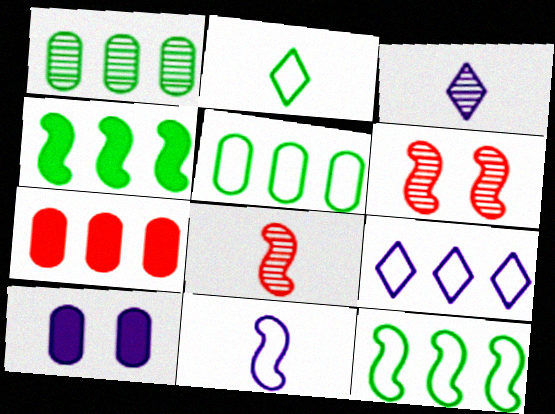[[1, 3, 6], 
[4, 6, 11]]